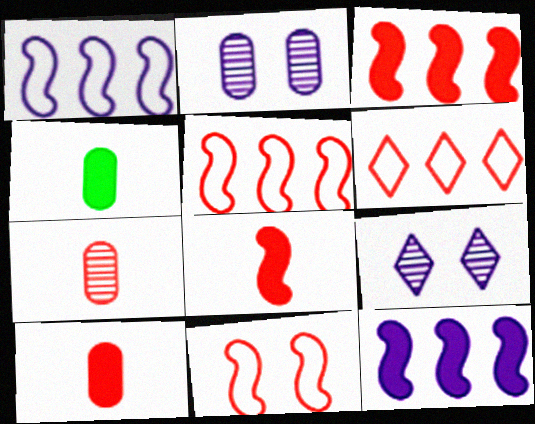[[4, 5, 9]]